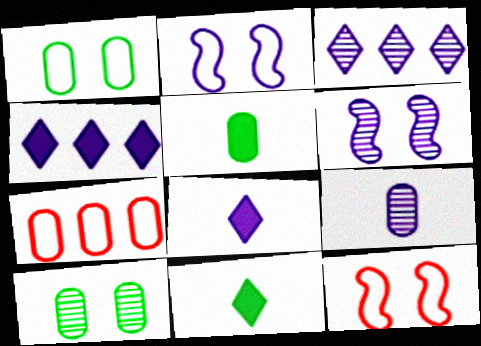[[2, 4, 9], 
[3, 5, 12], 
[3, 6, 9], 
[6, 7, 11]]